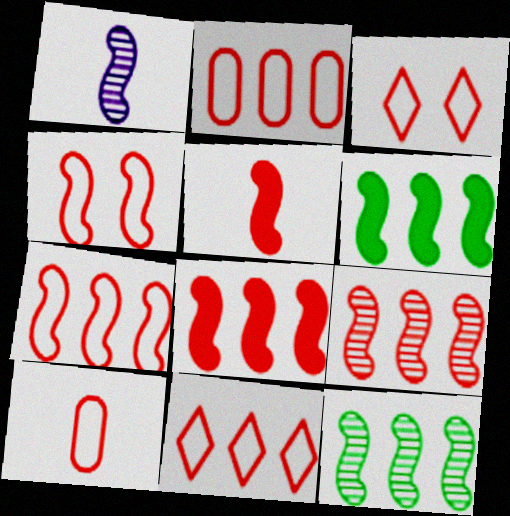[[1, 4, 6], 
[2, 7, 11], 
[3, 7, 10], 
[4, 5, 9], 
[4, 10, 11], 
[7, 8, 9]]